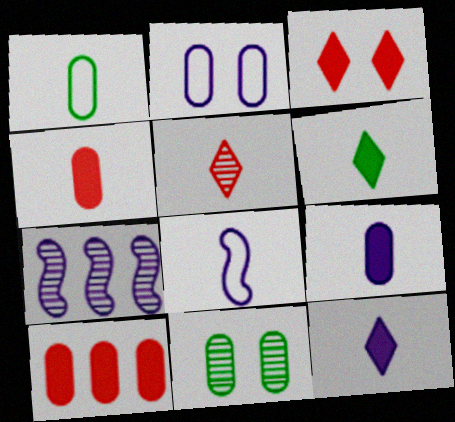[[1, 3, 7], 
[2, 7, 12], 
[5, 7, 11]]